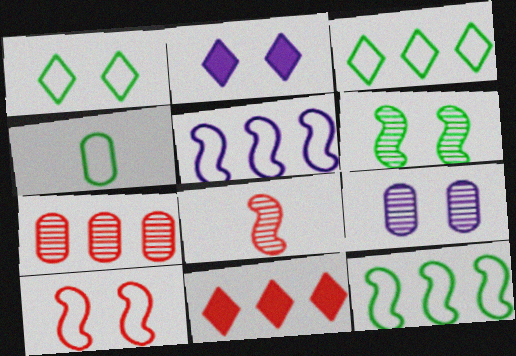[[1, 4, 12]]